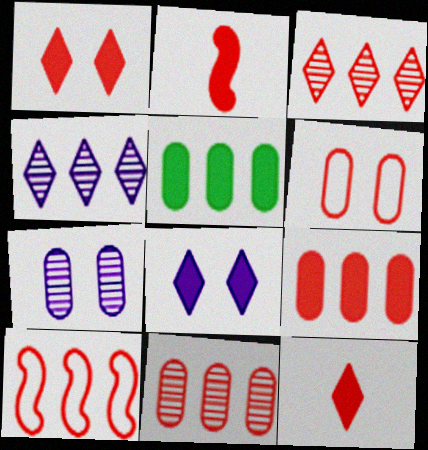[[1, 2, 9], 
[2, 3, 6], 
[2, 5, 8], 
[3, 9, 10], 
[4, 5, 10]]